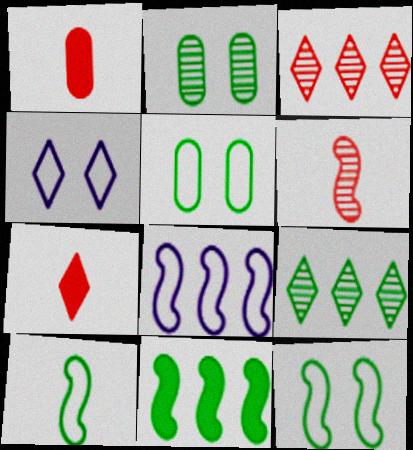[[2, 7, 8], 
[4, 7, 9]]